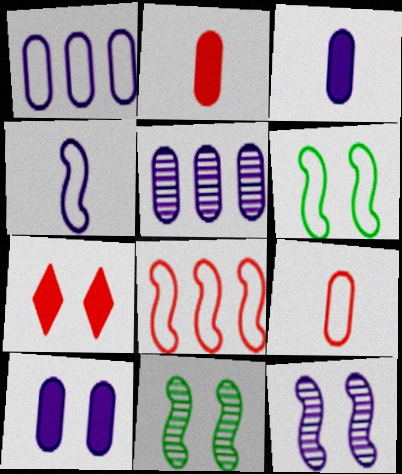[[4, 6, 8]]